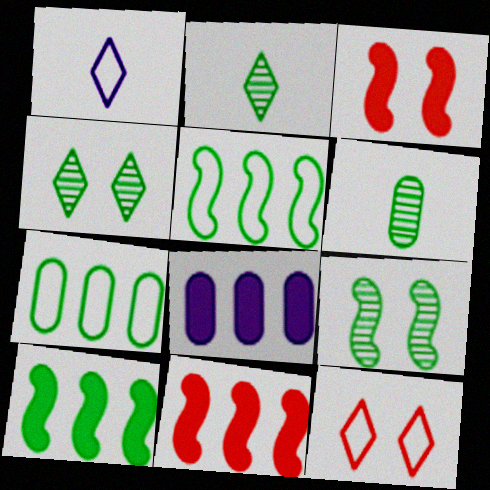[]